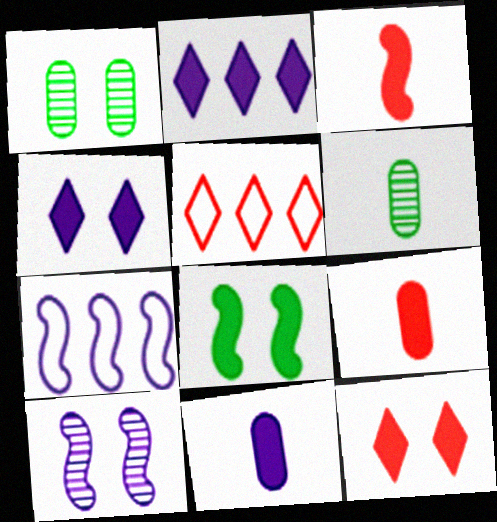[[2, 8, 9], 
[6, 7, 12]]